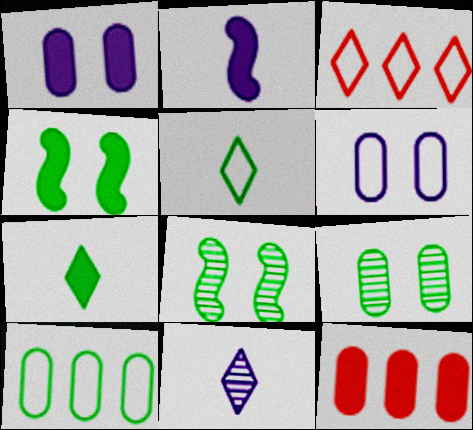[[2, 3, 9], 
[7, 8, 10]]